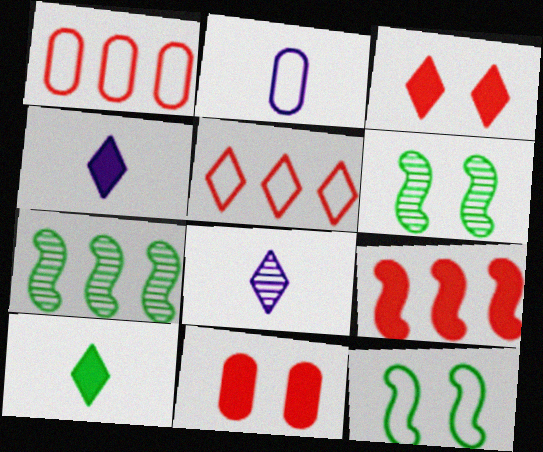[[1, 4, 6], 
[2, 3, 7], 
[2, 5, 12]]